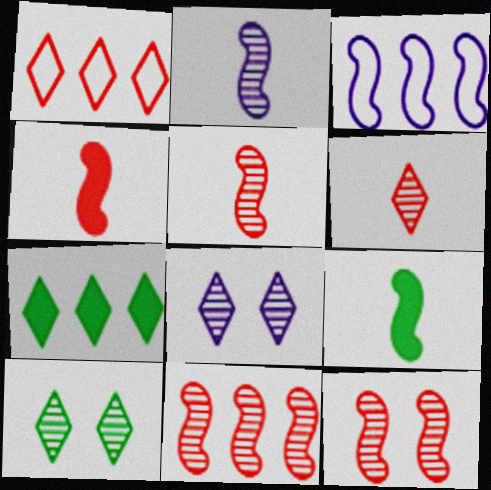[[3, 9, 12], 
[5, 11, 12]]